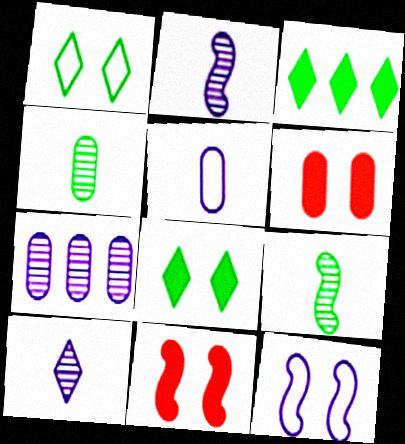[]